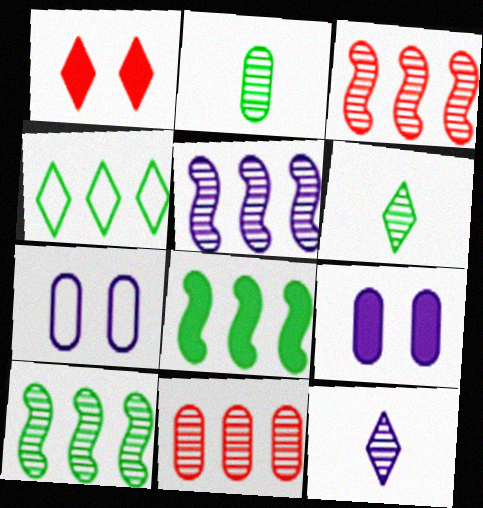[[1, 4, 12], 
[3, 5, 10]]